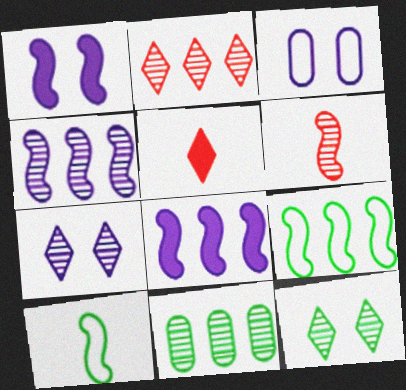[[1, 3, 7], 
[1, 6, 9], 
[2, 4, 11], 
[6, 7, 11]]